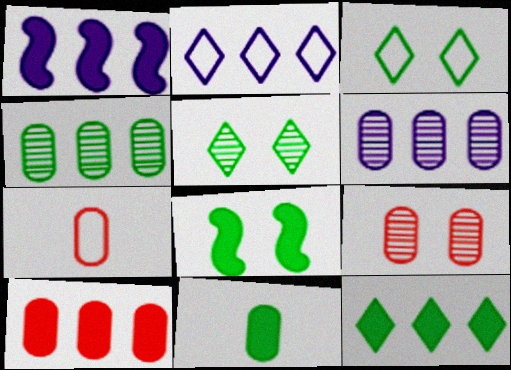[[1, 2, 6], 
[1, 5, 7], 
[1, 10, 12], 
[7, 9, 10], 
[8, 11, 12]]